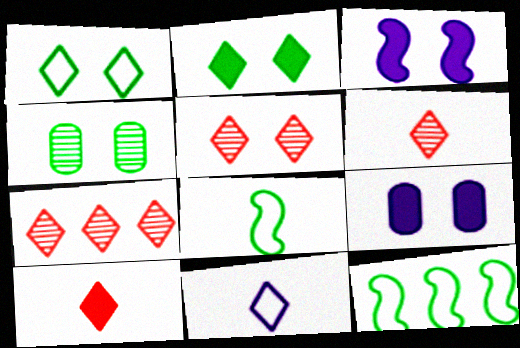[[2, 7, 11], 
[5, 6, 7], 
[6, 9, 12], 
[7, 8, 9]]